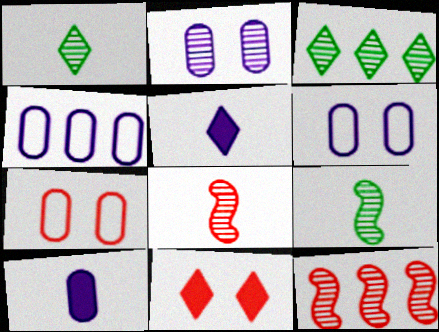[[1, 2, 12], 
[2, 3, 8], 
[2, 4, 10], 
[4, 9, 11]]